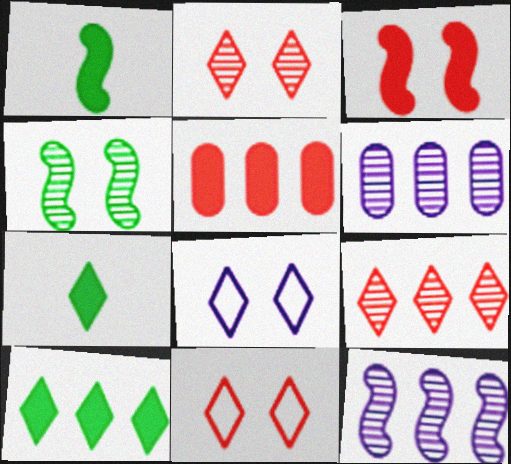[[1, 6, 11], 
[7, 8, 9]]